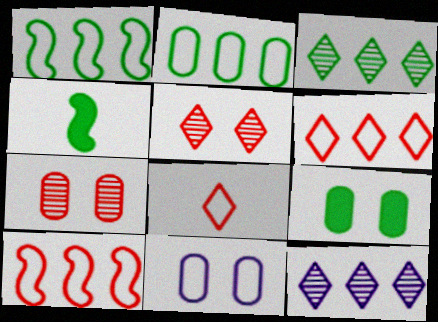[[1, 8, 11], 
[7, 9, 11]]